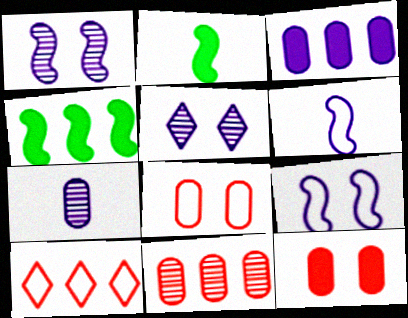[[3, 5, 6]]